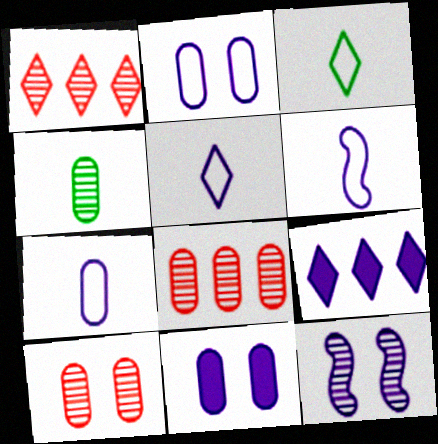[[1, 4, 12], 
[5, 6, 7], 
[7, 9, 12]]